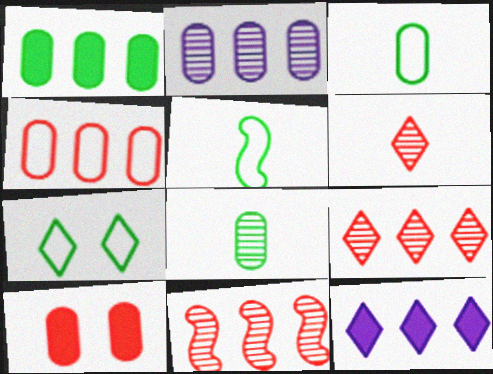[[1, 2, 4], 
[2, 3, 10], 
[6, 7, 12]]